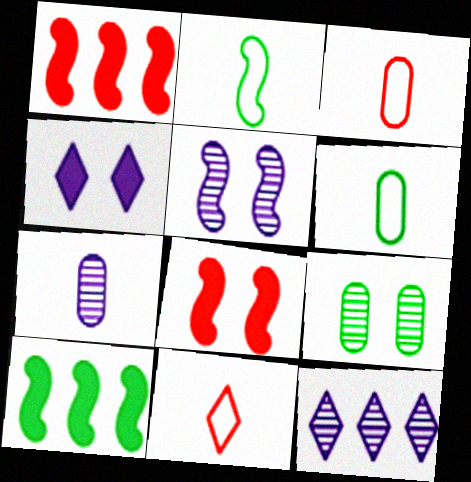[[1, 2, 5], 
[5, 7, 12], 
[6, 8, 12]]